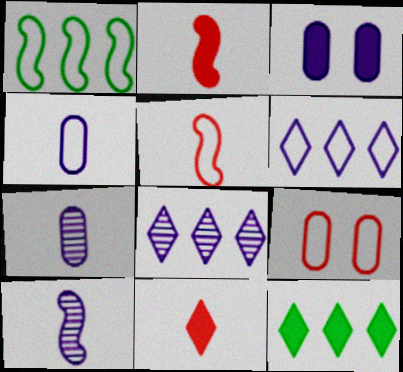[[2, 3, 12], 
[3, 6, 10], 
[9, 10, 12]]